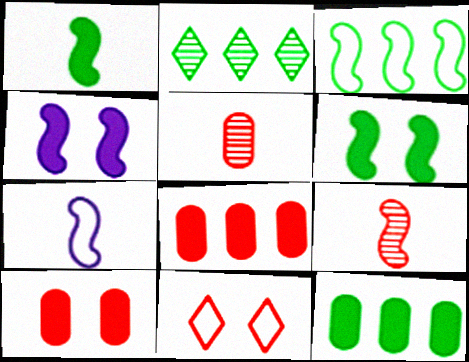[[1, 7, 9], 
[2, 3, 12], 
[2, 7, 10], 
[3, 4, 9], 
[8, 9, 11]]